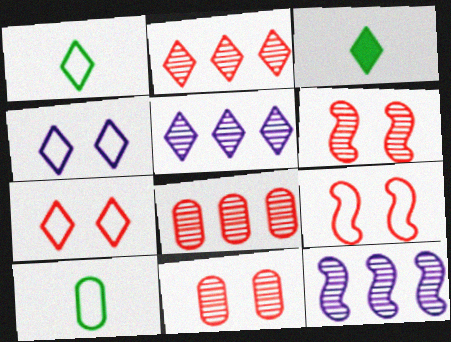[[2, 3, 4], 
[3, 5, 7]]